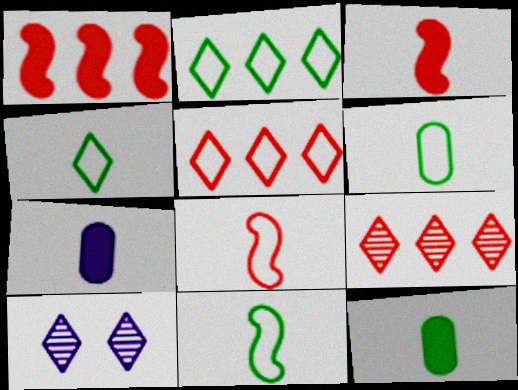[[1, 6, 10], 
[4, 6, 11]]